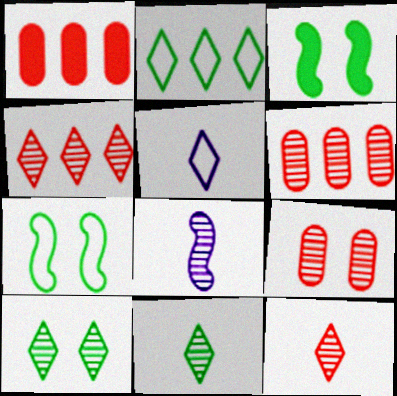[[3, 5, 6], 
[6, 8, 10]]